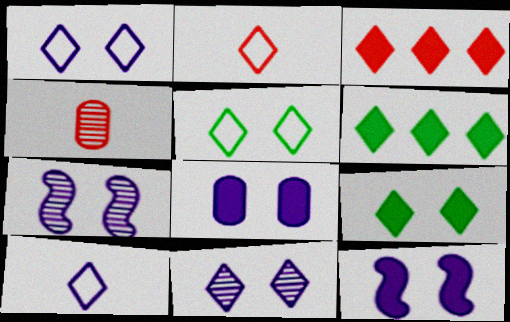[[1, 7, 8], 
[2, 6, 11]]